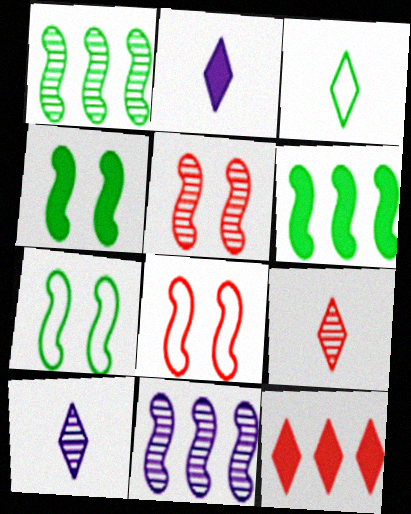[[2, 3, 9]]